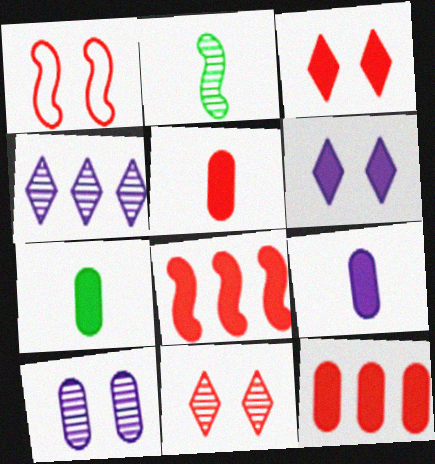[[1, 4, 7], 
[3, 5, 8], 
[5, 7, 9], 
[6, 7, 8]]